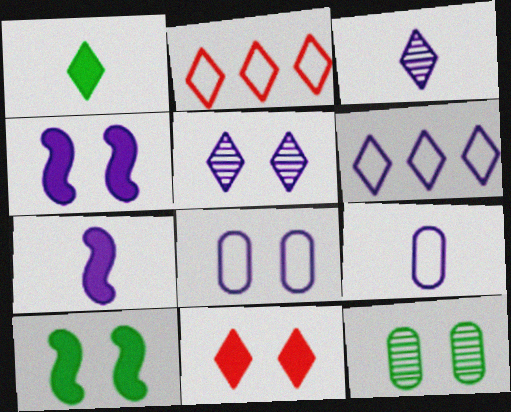[[1, 2, 5], 
[2, 7, 12], 
[3, 7, 9], 
[4, 5, 8]]